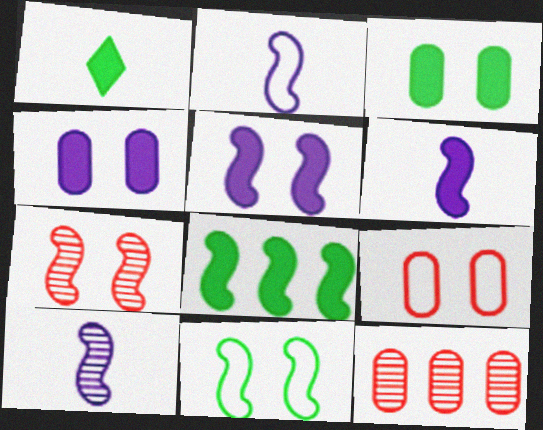[[1, 3, 8], 
[2, 6, 10], 
[2, 7, 8], 
[5, 7, 11]]